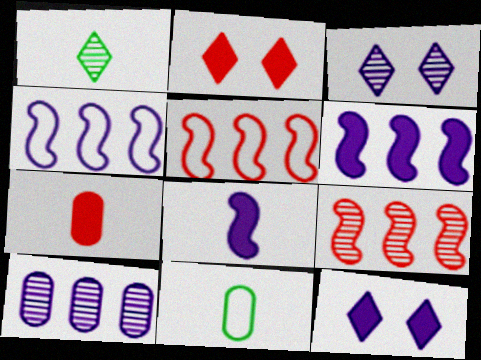[[9, 11, 12]]